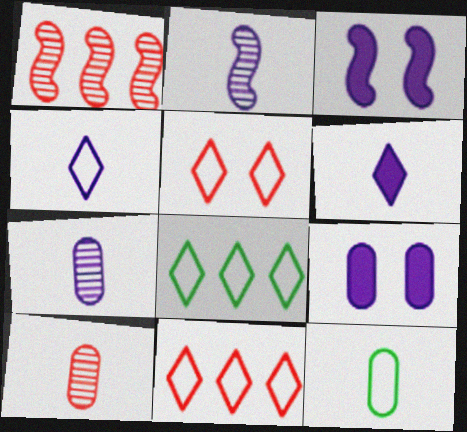[[3, 8, 10], 
[4, 5, 8]]